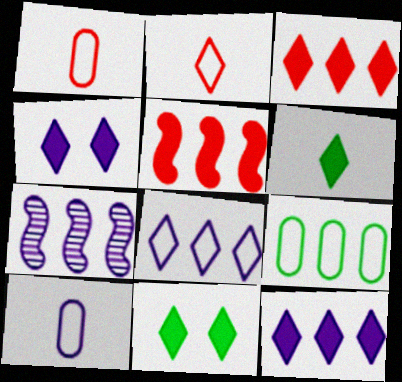[[1, 7, 11], 
[3, 4, 6], 
[3, 7, 9], 
[4, 7, 10]]